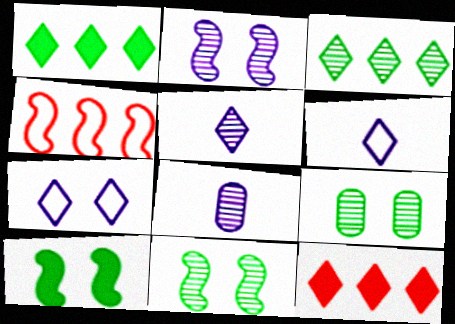[]